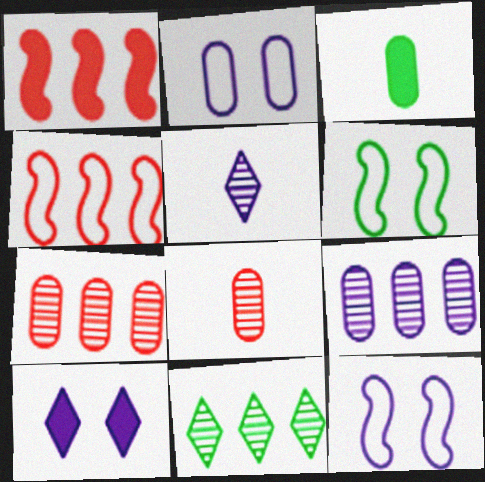[[1, 3, 10], 
[2, 3, 7], 
[3, 6, 11]]